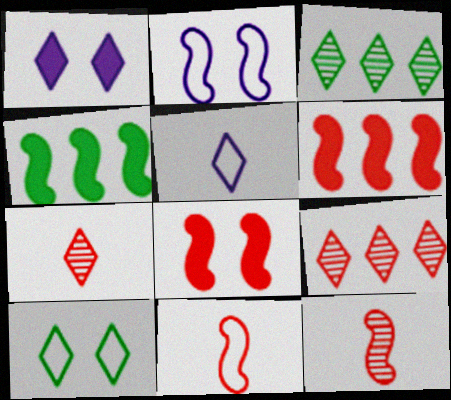[[2, 4, 12]]